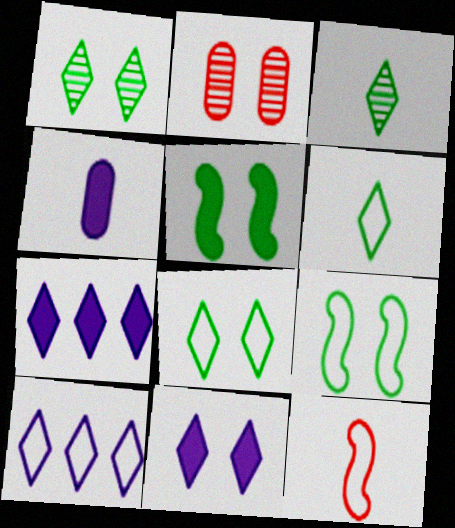[[2, 9, 11], 
[3, 4, 12]]